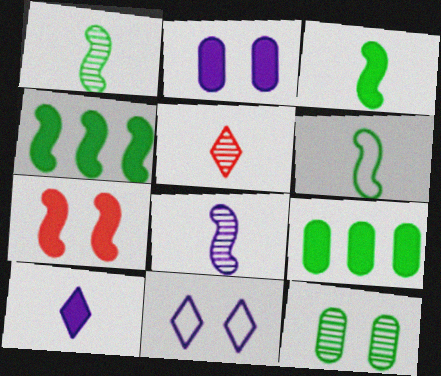[[1, 3, 6], 
[7, 9, 10], 
[7, 11, 12]]